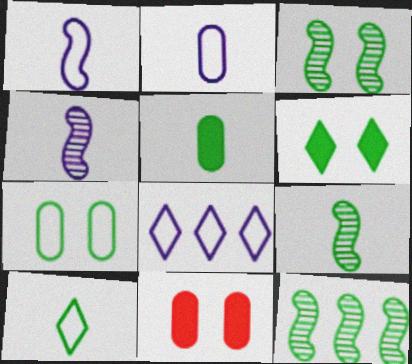[[3, 6, 7], 
[3, 9, 12], 
[5, 9, 10], 
[8, 9, 11]]